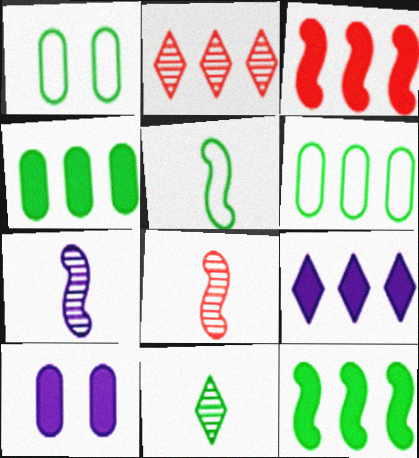[[1, 8, 9], 
[1, 11, 12], 
[2, 5, 10], 
[3, 4, 9]]